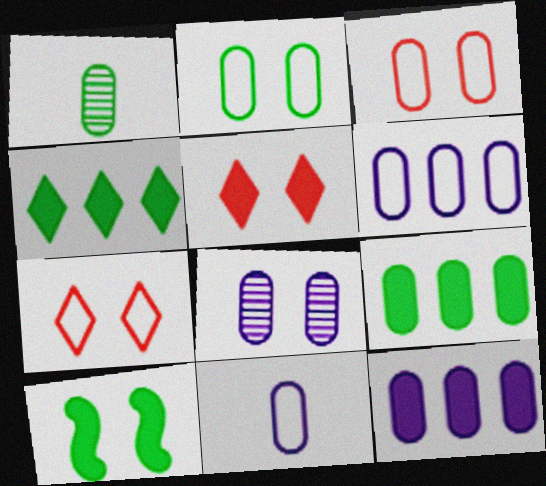[[1, 2, 9], 
[1, 3, 12], 
[7, 8, 10], 
[8, 11, 12]]